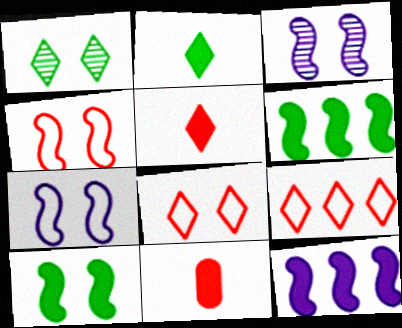[[3, 4, 10]]